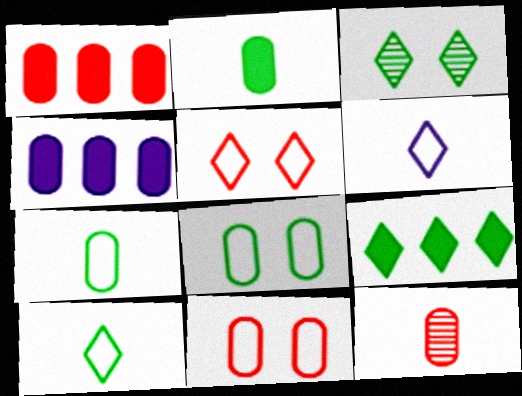[[1, 11, 12], 
[3, 9, 10], 
[4, 8, 12]]